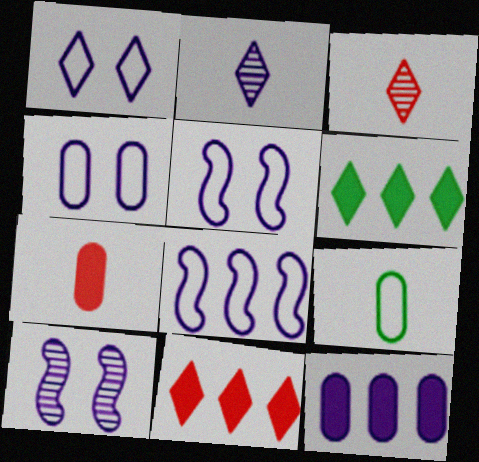[[1, 3, 6], 
[1, 4, 5], 
[2, 5, 12], 
[9, 10, 11]]